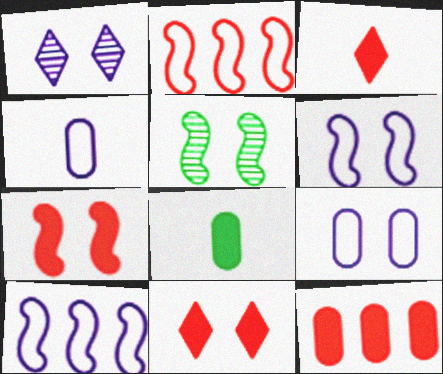[[1, 2, 8], 
[3, 7, 12], 
[5, 6, 7], 
[5, 9, 11]]